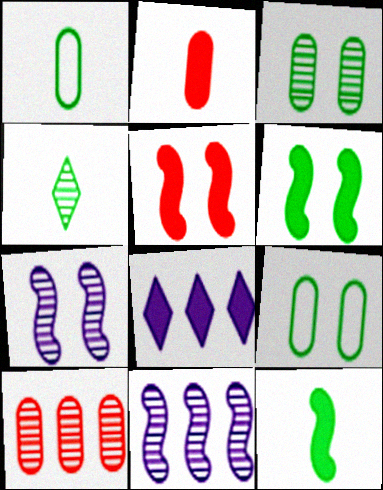[[1, 4, 12], 
[2, 6, 8], 
[4, 7, 10]]